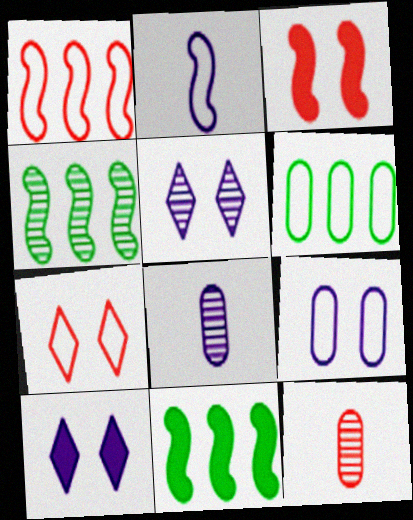[[2, 3, 4], 
[2, 6, 7], 
[4, 5, 12], 
[7, 8, 11]]